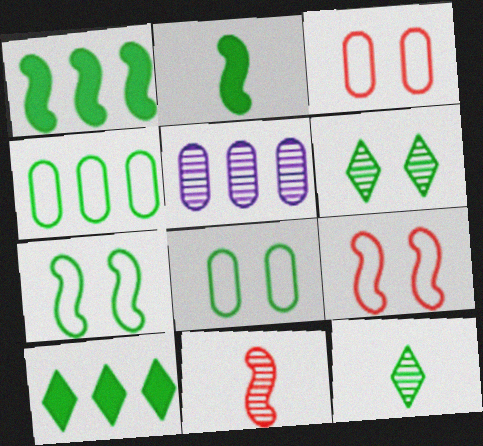[[1, 8, 12], 
[2, 4, 6], 
[5, 6, 11]]